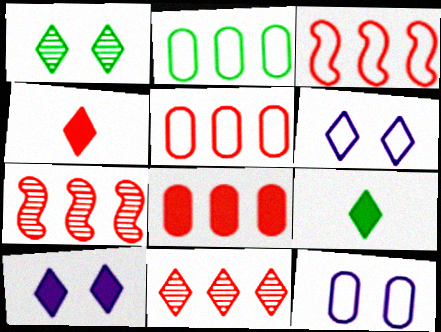[[3, 8, 11], 
[6, 9, 11], 
[7, 9, 12]]